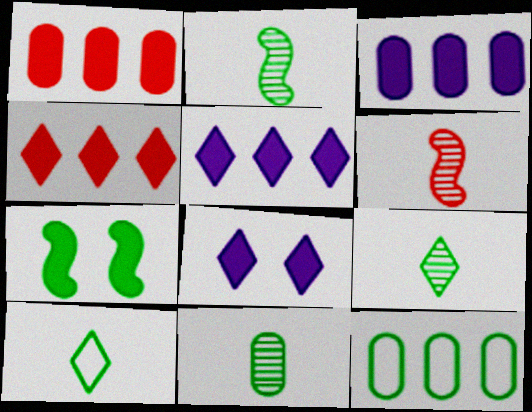[[2, 9, 11], 
[6, 8, 12], 
[7, 9, 12]]